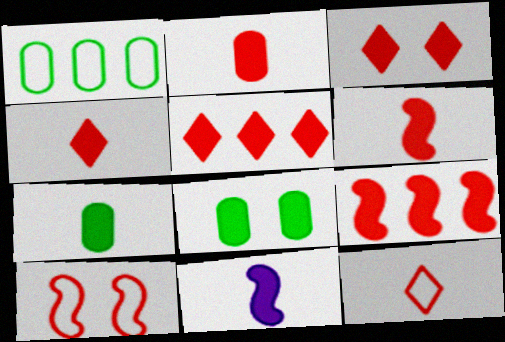[[2, 3, 9], 
[2, 4, 6], 
[3, 4, 5], 
[4, 7, 11], 
[5, 8, 11]]